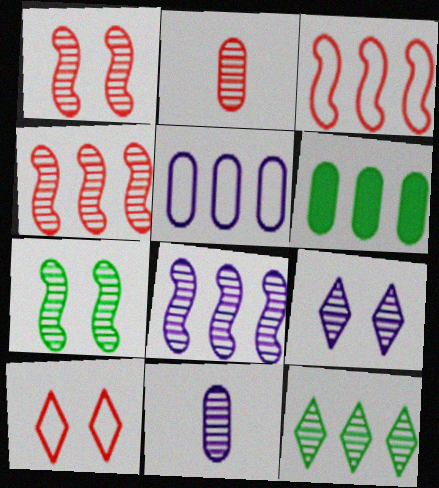[[1, 11, 12], 
[8, 9, 11]]